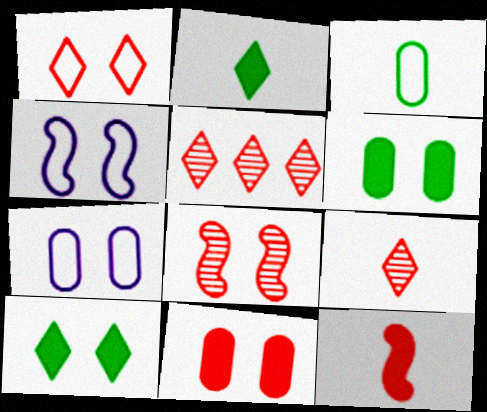[[1, 8, 11], 
[7, 8, 10]]